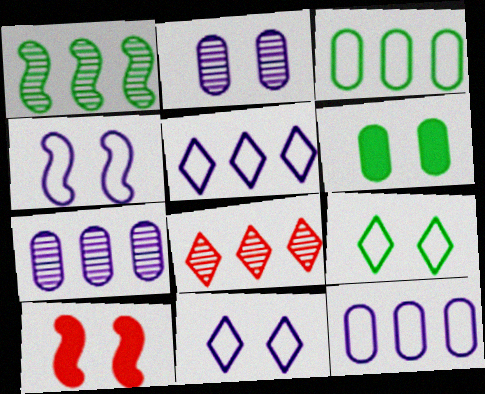[[1, 7, 8], 
[2, 9, 10]]